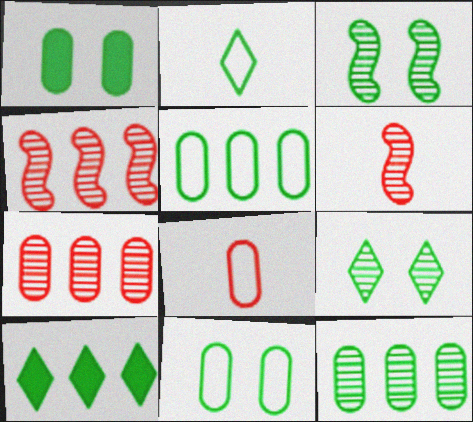[[2, 9, 10]]